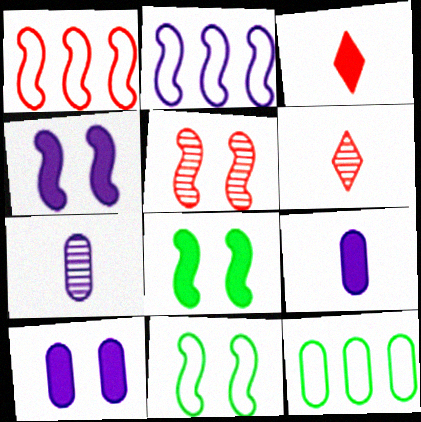[[4, 5, 11], 
[4, 6, 12]]